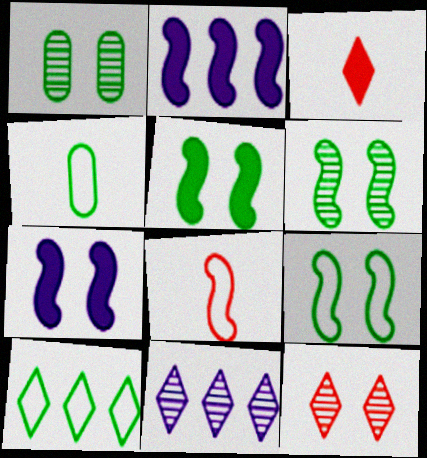[[2, 4, 12], 
[2, 6, 8], 
[4, 9, 10], 
[5, 6, 9]]